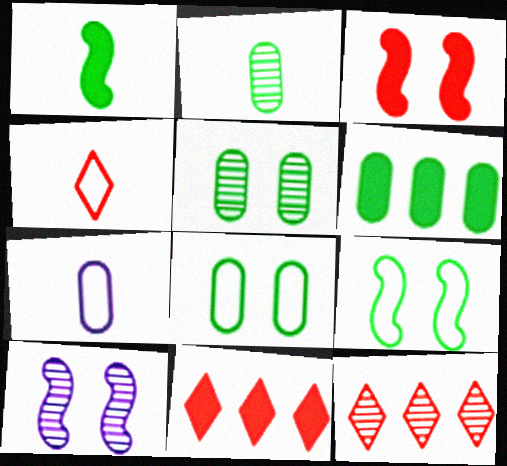[[2, 6, 8], 
[2, 10, 12], 
[3, 9, 10], 
[4, 6, 10]]